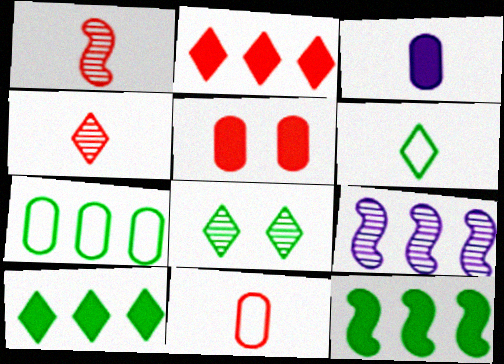[[1, 3, 6], 
[2, 7, 9], 
[5, 6, 9], 
[6, 8, 10]]